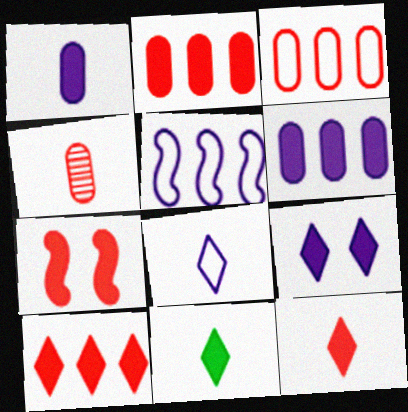[[2, 7, 12], 
[6, 7, 11], 
[9, 10, 11]]